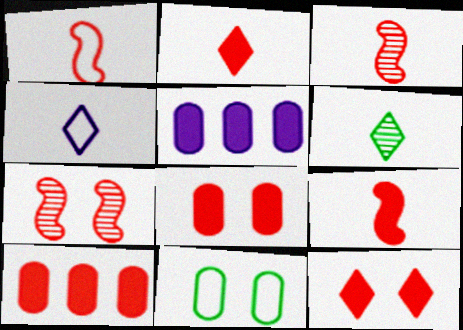[[1, 3, 9], 
[2, 4, 6], 
[9, 10, 12]]